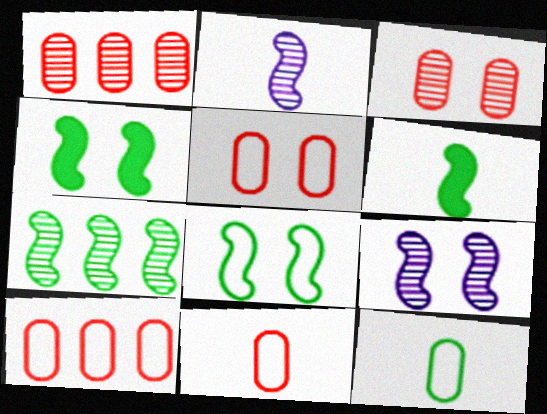[[5, 10, 11], 
[6, 7, 8]]